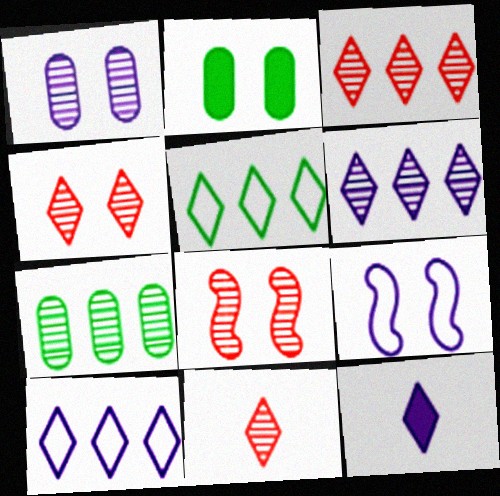[[2, 4, 9], 
[3, 4, 11], 
[4, 5, 12]]